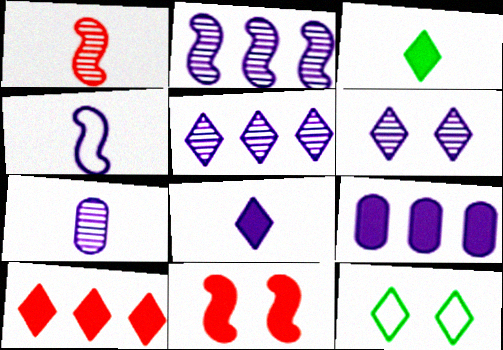[[1, 9, 12], 
[2, 6, 7], 
[3, 9, 11], 
[4, 6, 9], 
[4, 7, 8]]